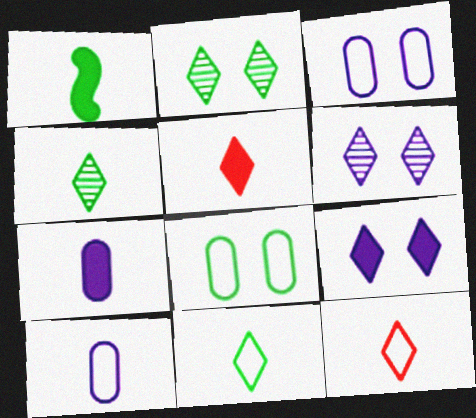[[1, 5, 7]]